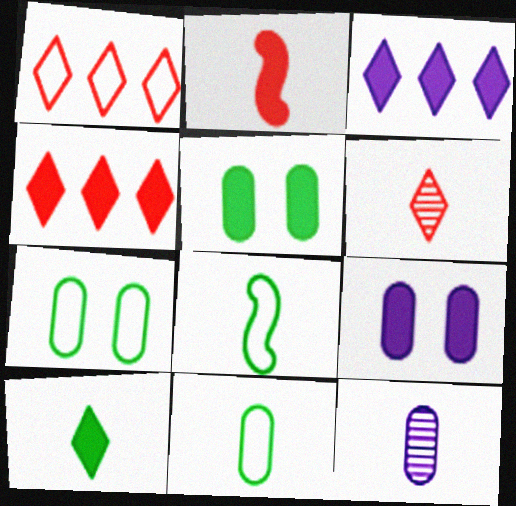[[2, 3, 5]]